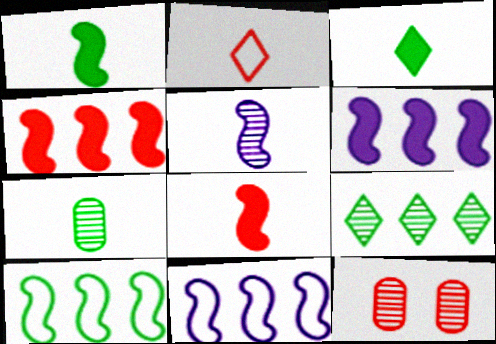[[2, 4, 12], 
[3, 11, 12], 
[5, 9, 12]]